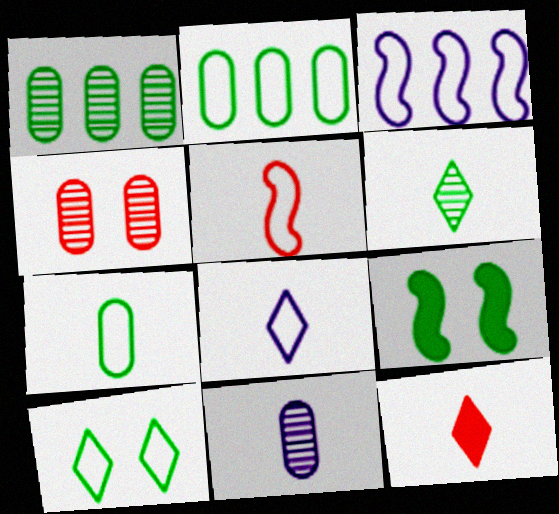[[1, 4, 11], 
[2, 6, 9], 
[5, 7, 8], 
[6, 8, 12]]